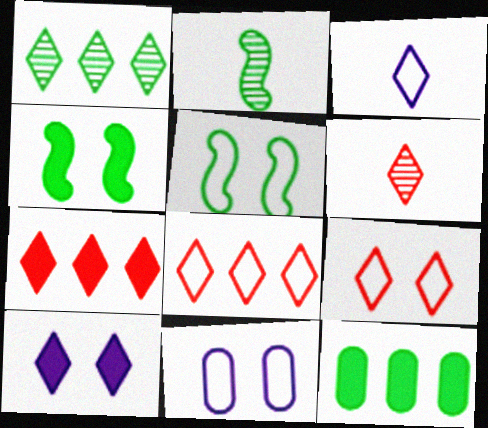[[2, 7, 11], 
[5, 9, 11], 
[6, 7, 9]]